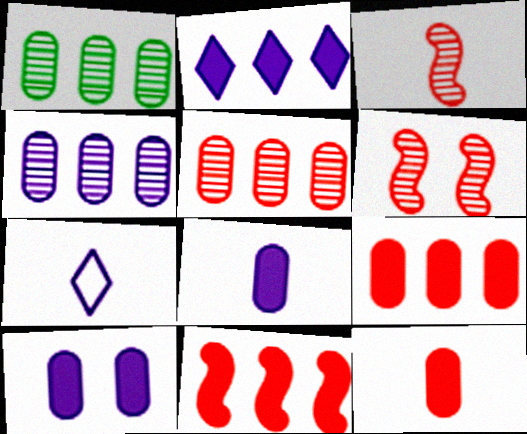[[1, 4, 5]]